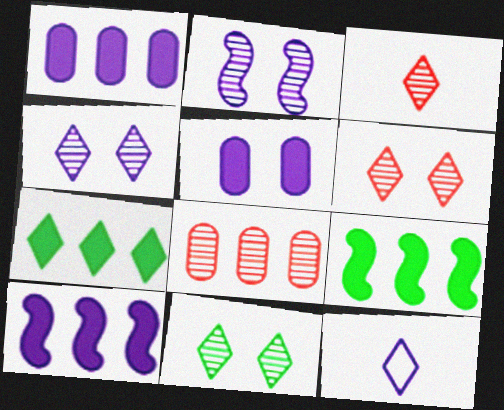[[1, 2, 12], 
[4, 6, 11], 
[6, 7, 12]]